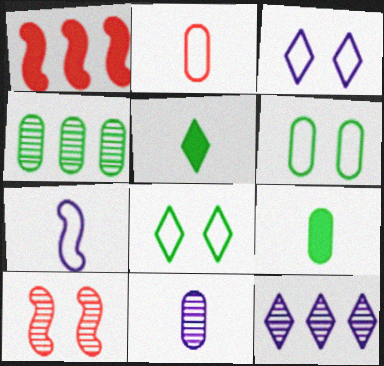[[1, 8, 11], 
[2, 9, 11], 
[4, 6, 9]]